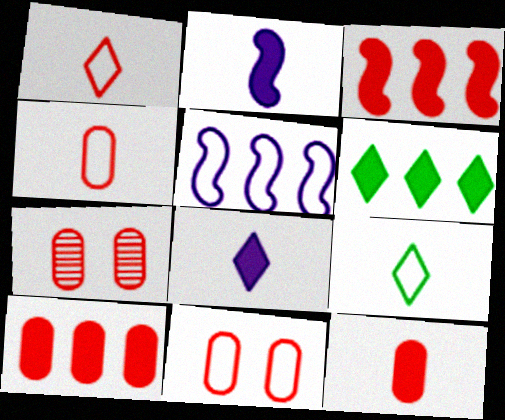[[1, 3, 7], 
[4, 7, 10], 
[5, 9, 11]]